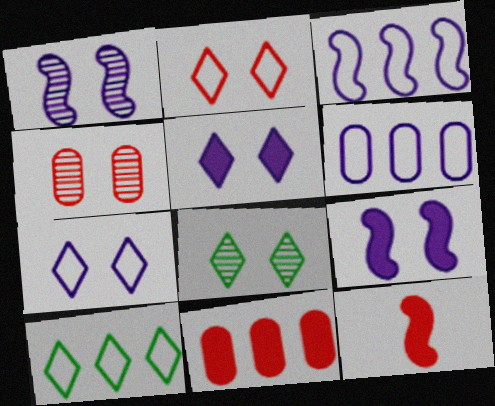[[1, 4, 8], 
[2, 5, 8], 
[6, 8, 12]]